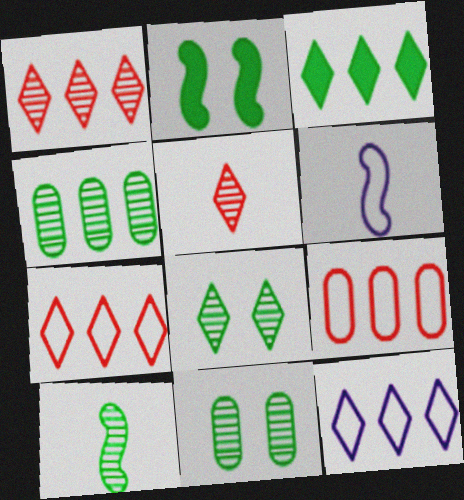[[1, 3, 12], 
[4, 8, 10]]